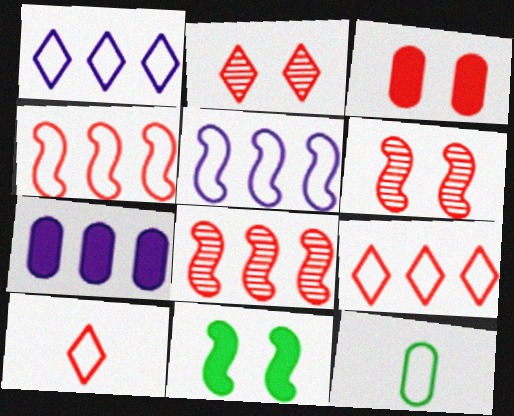[[3, 8, 10]]